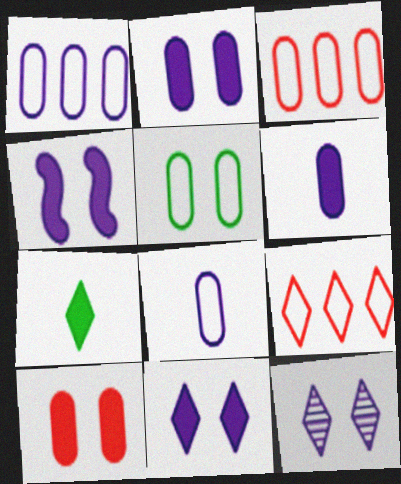[[2, 4, 11], 
[3, 5, 8], 
[7, 9, 12]]